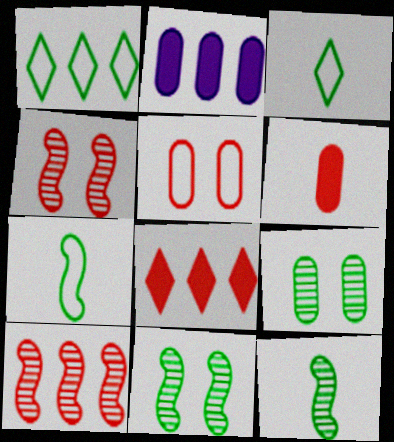[[1, 2, 10], 
[2, 3, 4]]